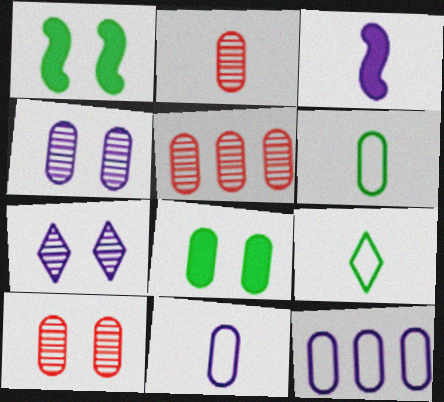[[2, 3, 9], 
[2, 5, 10], 
[2, 8, 12], 
[3, 7, 12], 
[5, 8, 11]]